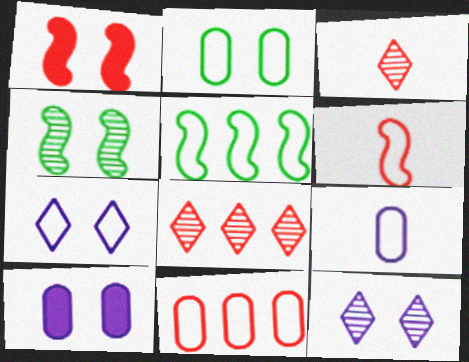[[1, 2, 12], 
[1, 3, 11], 
[2, 9, 11], 
[3, 5, 10]]